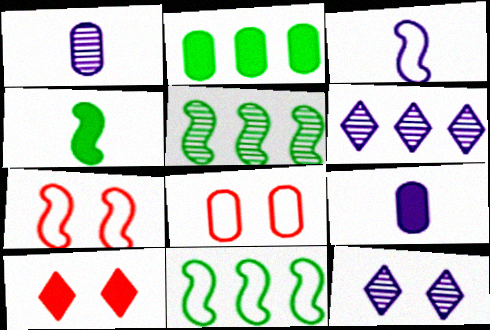[[1, 2, 8], 
[1, 10, 11], 
[3, 7, 11], 
[4, 6, 8]]